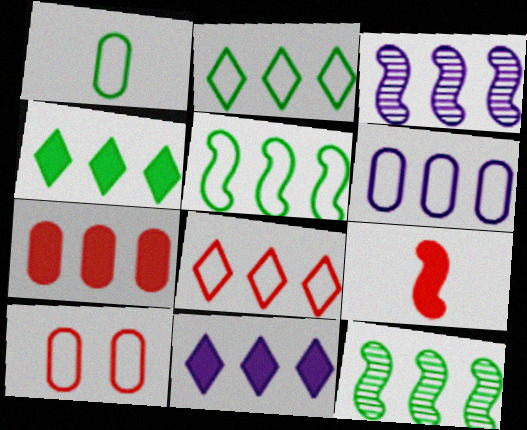[[1, 6, 10], 
[2, 3, 7], 
[3, 6, 11], 
[5, 6, 8]]